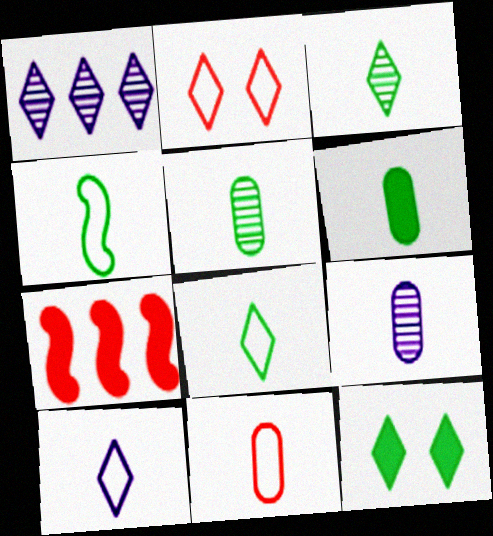[[3, 4, 6], 
[4, 10, 11], 
[6, 9, 11]]